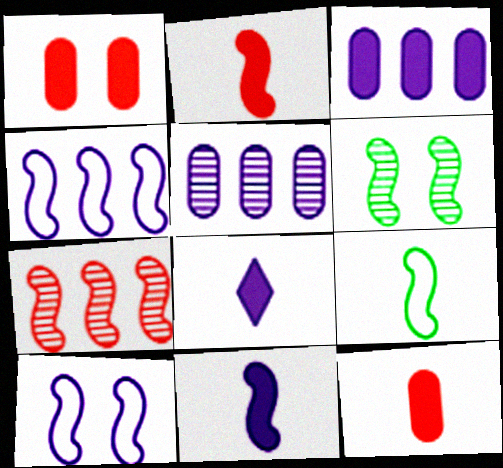[[2, 4, 6], 
[5, 8, 10]]